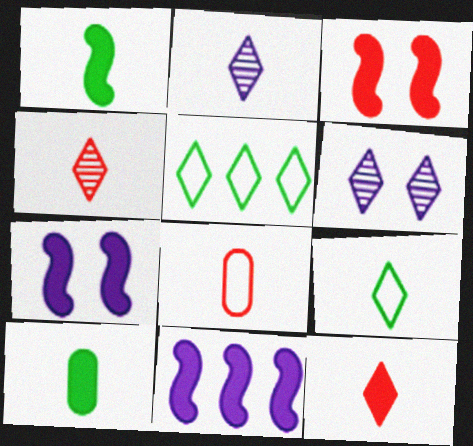[[1, 2, 8], 
[1, 3, 11], 
[2, 9, 12], 
[5, 6, 12]]